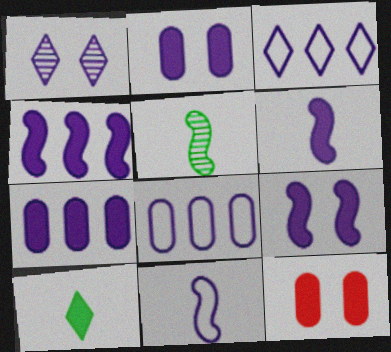[[1, 6, 8], 
[1, 7, 11], 
[3, 5, 12], 
[4, 6, 9], 
[4, 10, 12]]